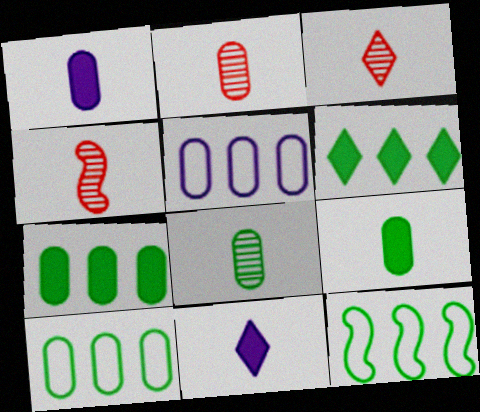[[2, 3, 4]]